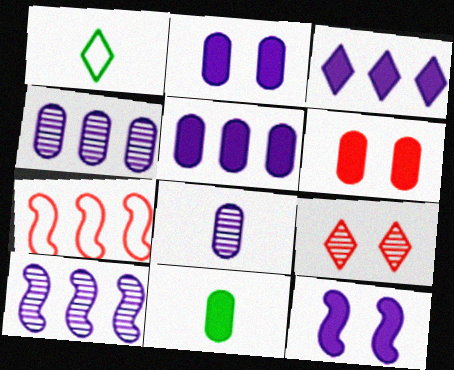[[1, 3, 9], 
[1, 6, 10], 
[5, 6, 11]]